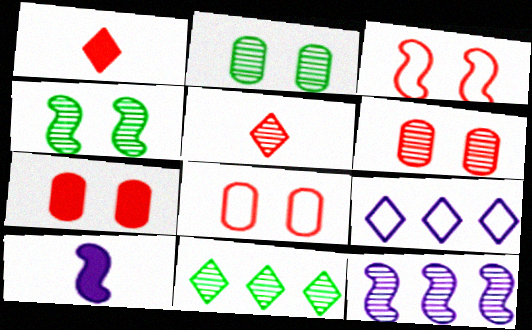[[2, 5, 12], 
[6, 7, 8], 
[8, 10, 11]]